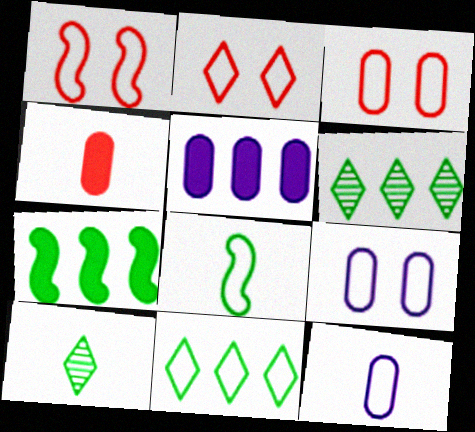[[1, 2, 3], 
[1, 5, 10], 
[1, 11, 12]]